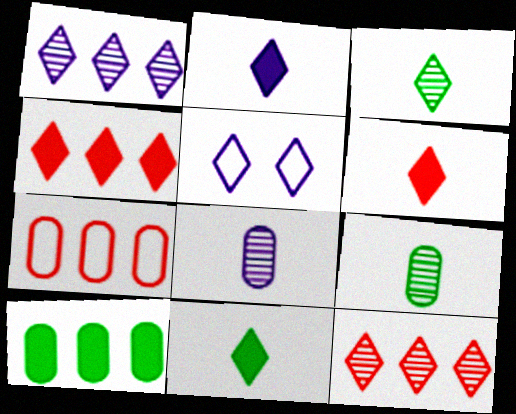[[1, 2, 5], 
[2, 6, 11], 
[3, 4, 5], 
[5, 11, 12]]